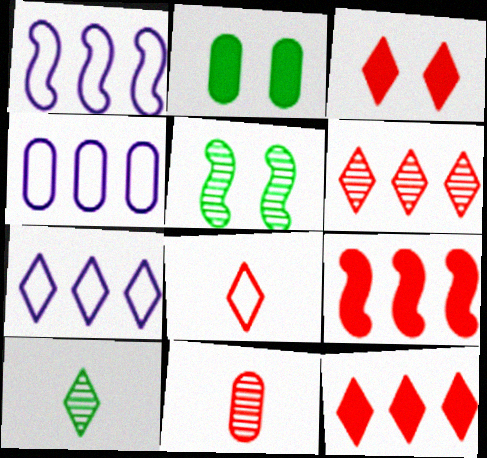[[1, 4, 7], 
[2, 4, 11], 
[3, 6, 8], 
[3, 7, 10]]